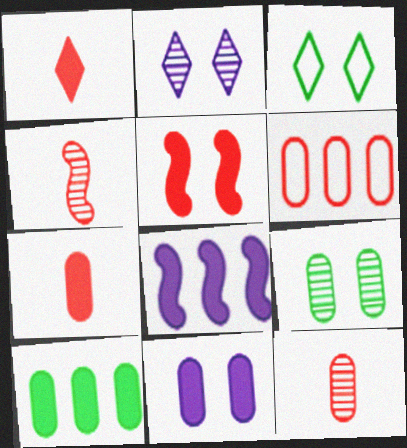[[3, 8, 12], 
[7, 10, 11]]